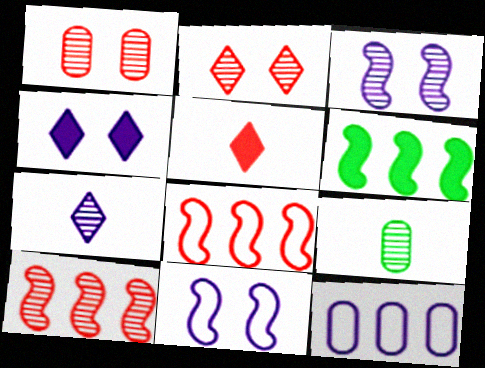[[1, 5, 8], 
[4, 8, 9]]